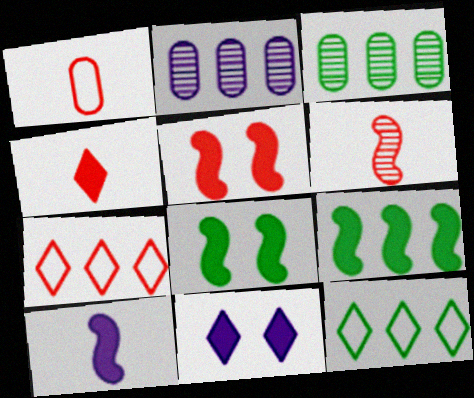[[1, 4, 6], 
[2, 7, 9], 
[3, 9, 12], 
[5, 9, 10]]